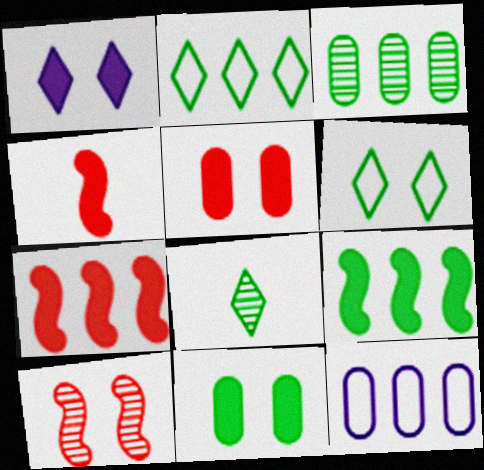[[2, 3, 9]]